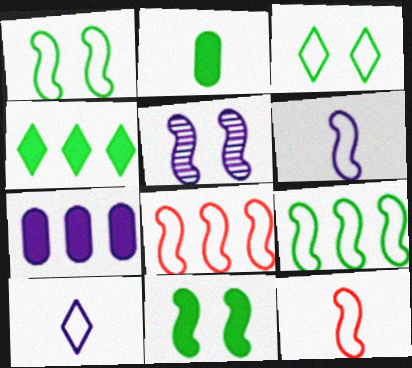[[1, 6, 8], 
[2, 4, 11], 
[5, 7, 10]]